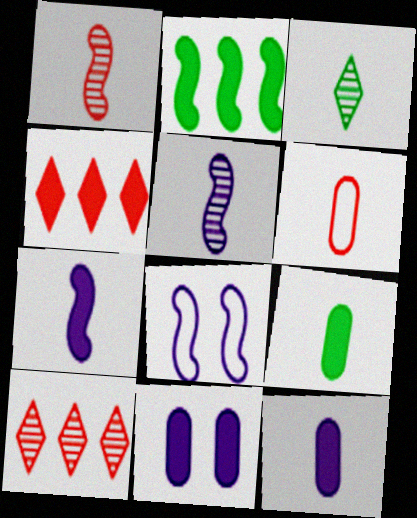[[1, 2, 8], 
[3, 6, 7], 
[8, 9, 10]]